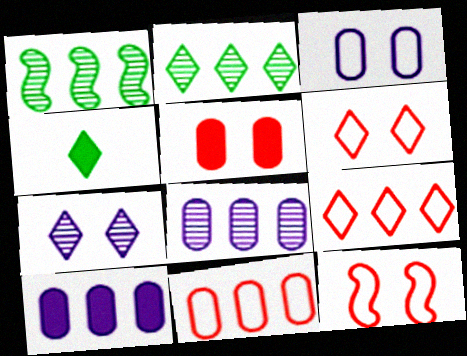[[1, 9, 10], 
[4, 7, 9], 
[4, 8, 12]]